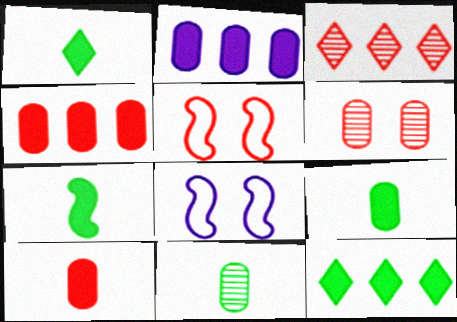[[1, 7, 9], 
[3, 5, 10], 
[3, 8, 9]]